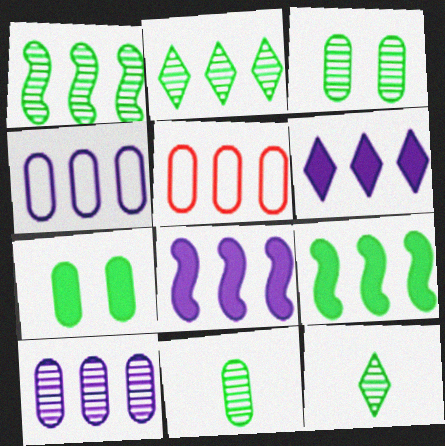[[1, 3, 12], 
[1, 5, 6], 
[2, 5, 8]]